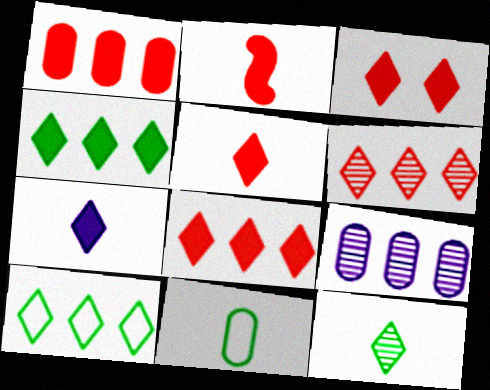[[1, 2, 3], 
[3, 4, 7], 
[3, 5, 8]]